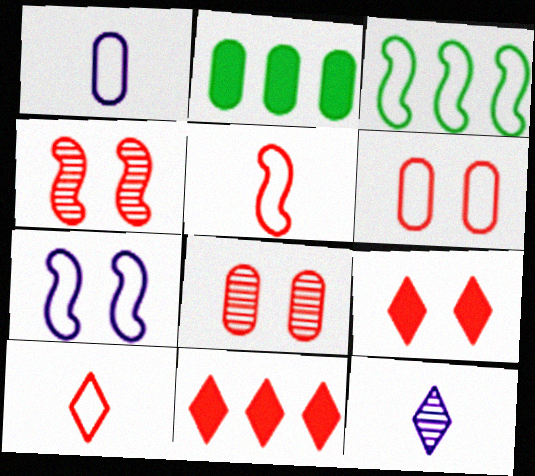[[1, 2, 8], 
[3, 5, 7], 
[4, 6, 9], 
[5, 8, 11]]